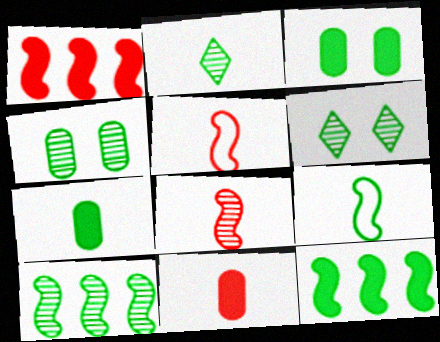[[2, 4, 10], 
[2, 7, 9]]